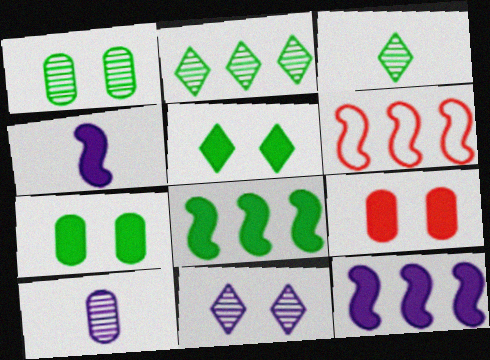[[5, 6, 10]]